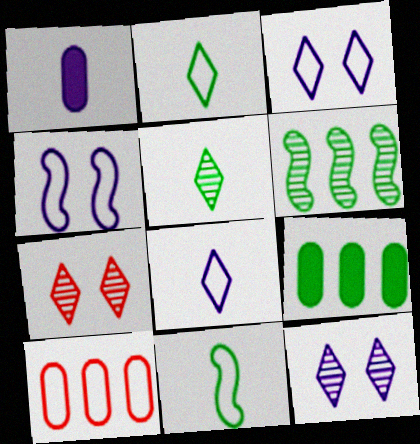[[2, 4, 10], 
[3, 10, 11]]